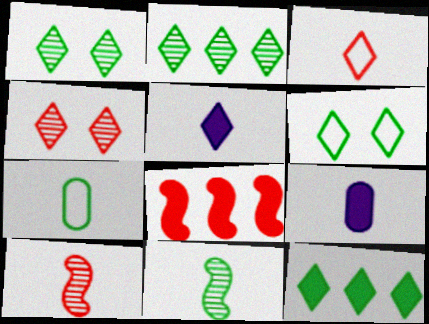[[3, 9, 11], 
[5, 7, 10]]